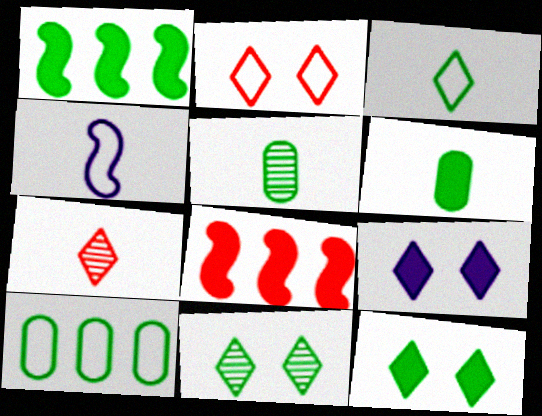[[1, 6, 12], 
[2, 4, 10], 
[2, 9, 11], 
[4, 6, 7], 
[6, 8, 9]]